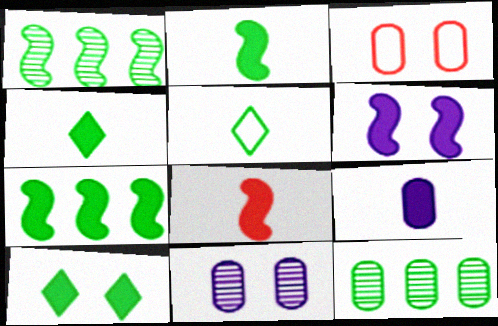[[3, 9, 12], 
[4, 8, 9], 
[6, 7, 8]]